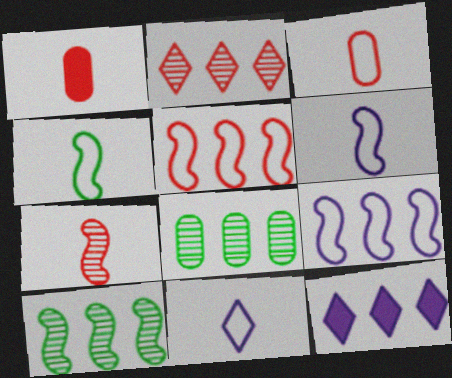[[3, 4, 11], 
[5, 8, 12]]